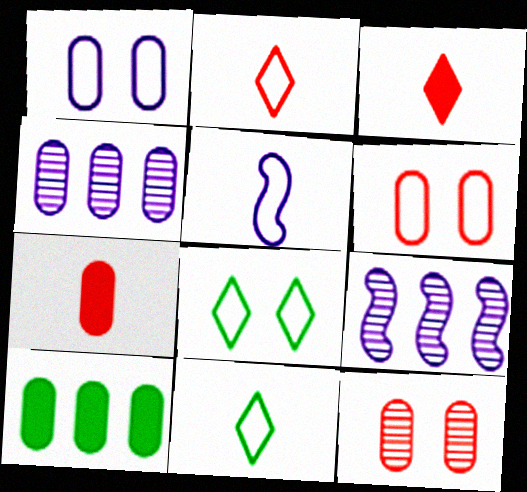[[7, 8, 9]]